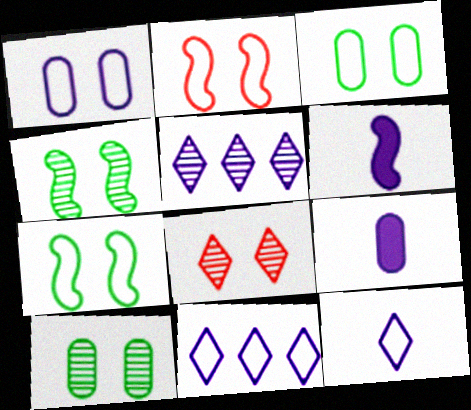[[1, 5, 6]]